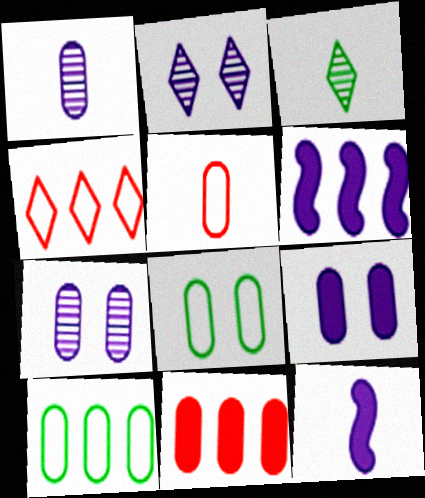[[1, 8, 11], 
[3, 5, 12]]